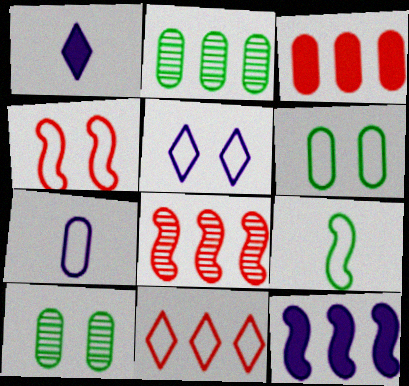[[1, 2, 4], 
[1, 6, 8], 
[2, 11, 12], 
[3, 7, 10], 
[3, 8, 11], 
[4, 5, 6]]